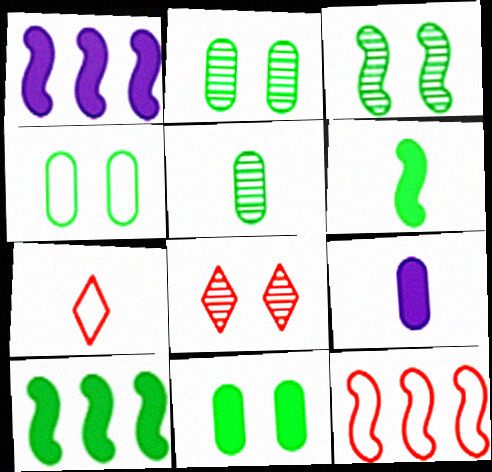[[1, 2, 7], 
[2, 4, 11]]